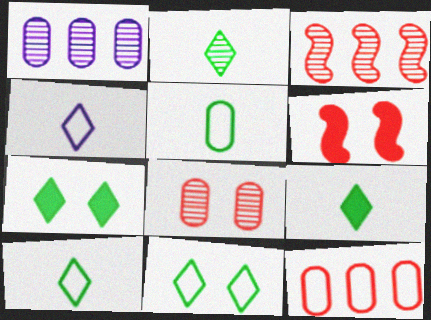[[1, 6, 10], 
[2, 9, 10]]